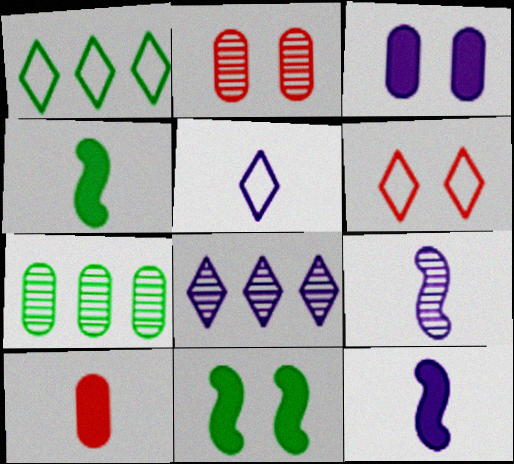[[1, 2, 12], 
[1, 5, 6], 
[6, 7, 12]]